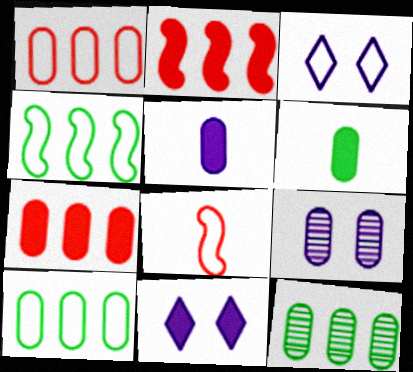[[1, 6, 9], 
[2, 6, 11], 
[3, 8, 10], 
[8, 11, 12]]